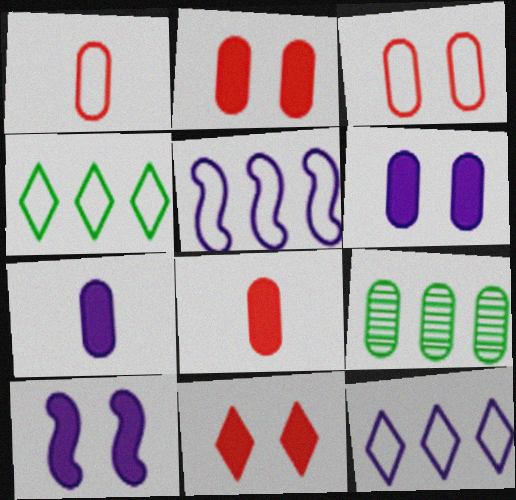[[1, 6, 9], 
[3, 7, 9]]